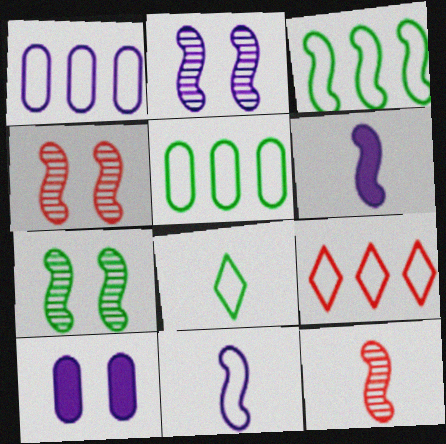[[1, 3, 9], 
[2, 4, 7], 
[3, 4, 6]]